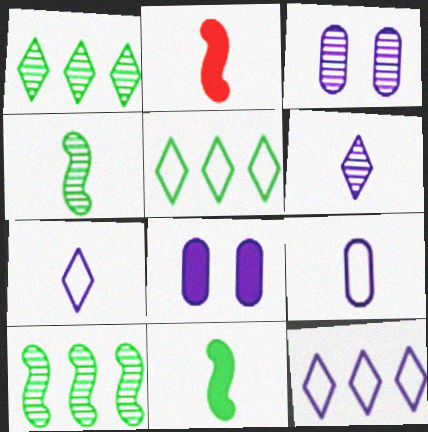[[2, 3, 5]]